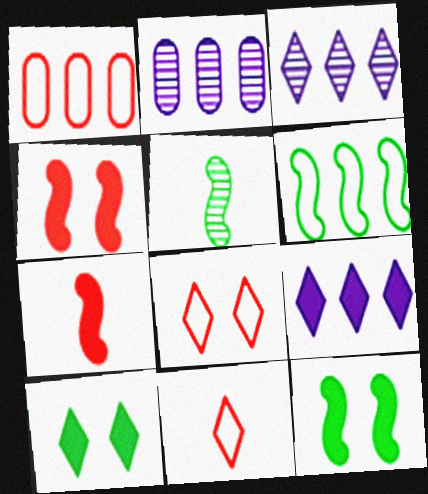[[2, 11, 12], 
[3, 10, 11], 
[5, 6, 12]]